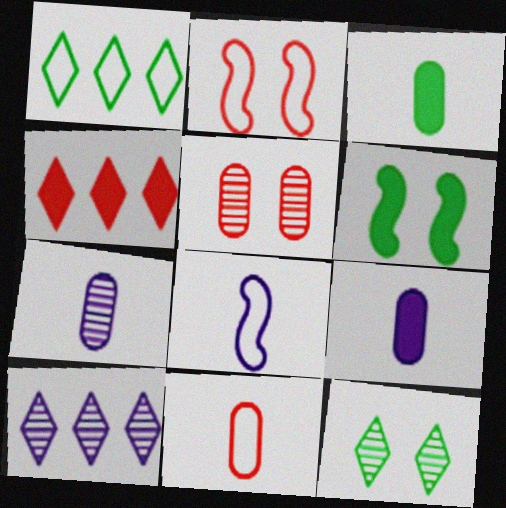[[1, 4, 10], 
[2, 3, 10], 
[3, 7, 11], 
[4, 6, 9], 
[6, 10, 11]]